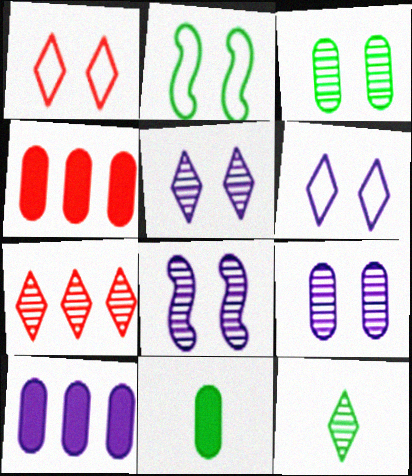[[5, 7, 12], 
[5, 8, 9]]